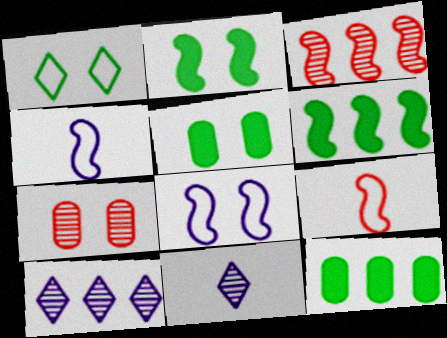[[2, 3, 4], 
[5, 9, 10]]